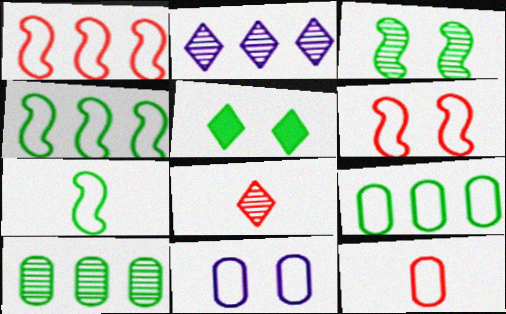[[5, 7, 10], 
[9, 11, 12]]